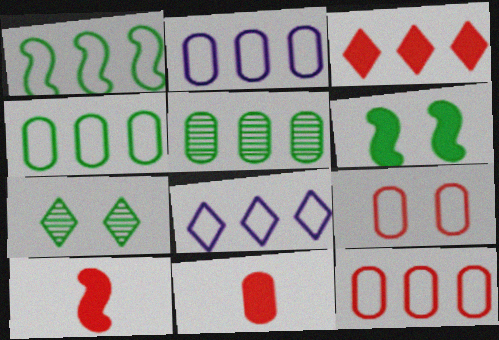[[1, 8, 12], 
[2, 4, 12], 
[2, 7, 10]]